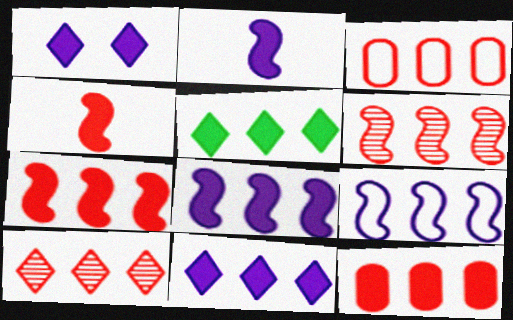[[3, 7, 10], 
[5, 8, 12]]